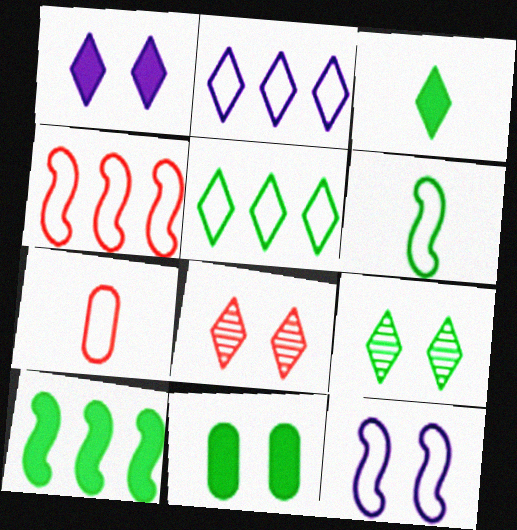[[2, 3, 8], 
[3, 5, 9], 
[3, 10, 11], 
[4, 6, 12], 
[5, 7, 12], 
[8, 11, 12]]